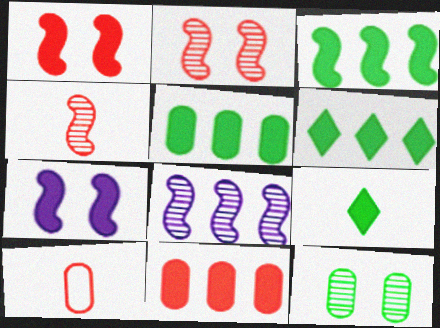[[3, 5, 6], 
[7, 9, 11]]